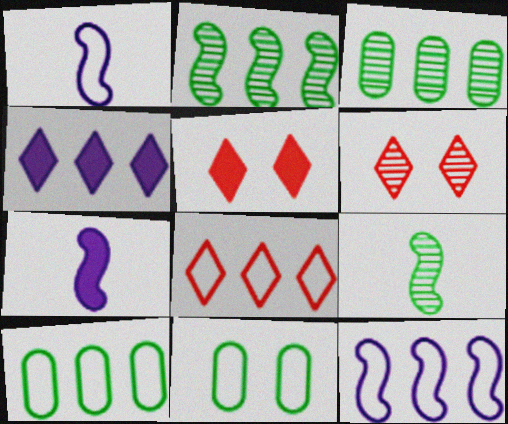[[1, 3, 5], 
[1, 8, 11], 
[6, 7, 10], 
[8, 10, 12]]